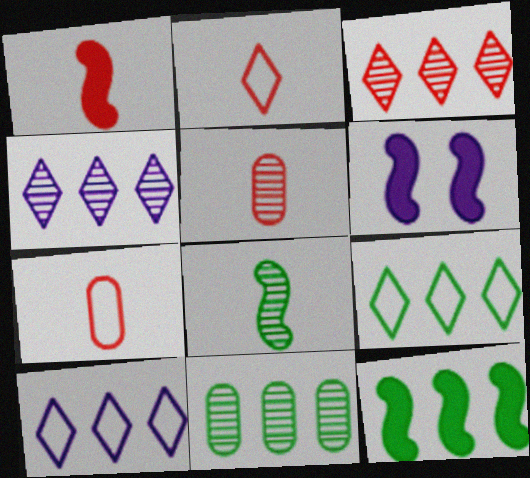[[1, 2, 5], 
[1, 6, 12], 
[2, 6, 11], 
[5, 6, 9], 
[9, 11, 12]]